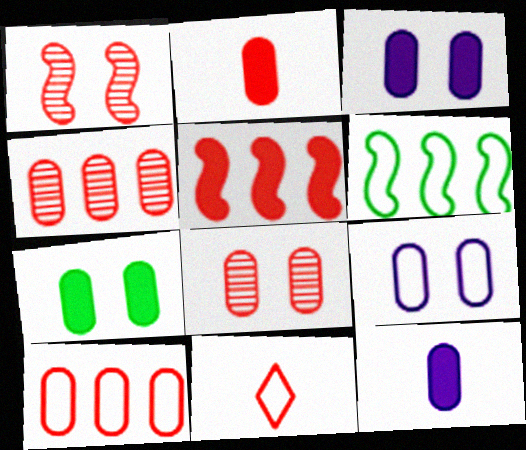[[2, 8, 10], 
[5, 8, 11], 
[6, 9, 11], 
[7, 8, 9]]